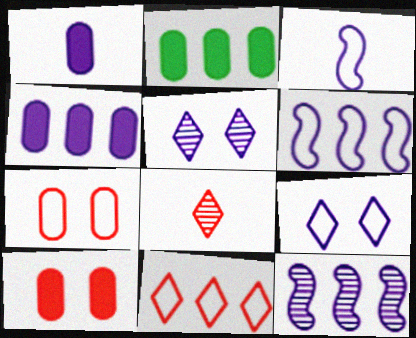[[1, 2, 10], 
[1, 5, 6], 
[1, 9, 12], 
[2, 11, 12], 
[3, 4, 5]]